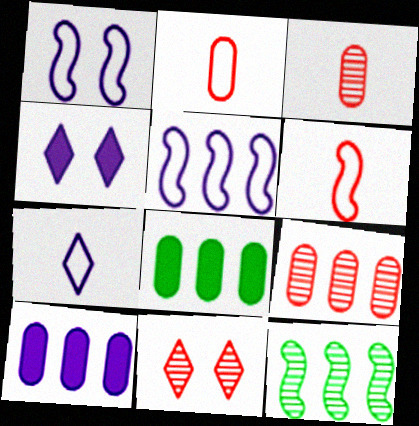[[2, 4, 12]]